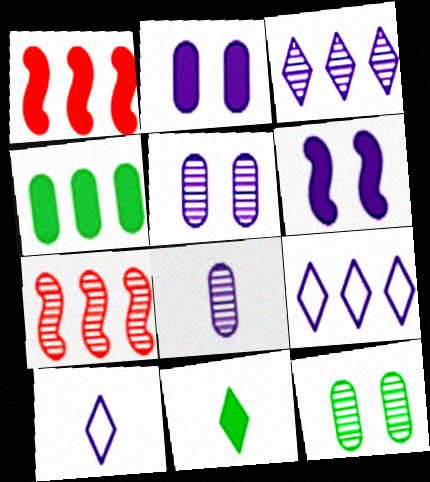[[1, 2, 11], 
[1, 10, 12], 
[4, 7, 9], 
[6, 8, 9]]